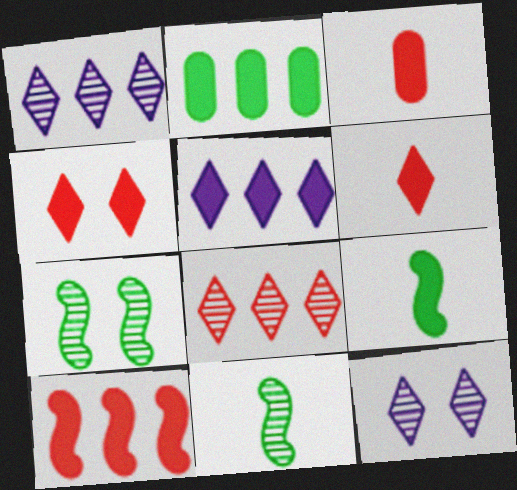[[2, 5, 10], 
[3, 4, 10]]